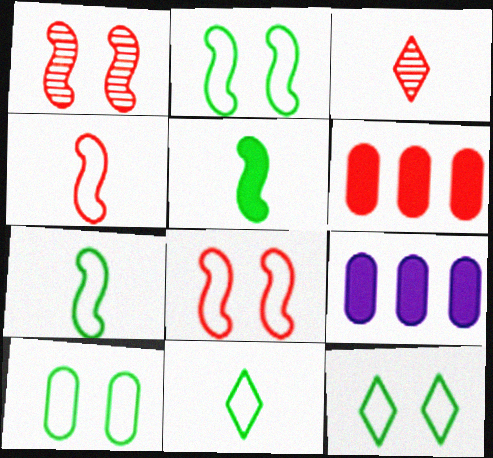[[1, 9, 11], 
[2, 3, 9], 
[2, 10, 12], 
[3, 6, 8]]